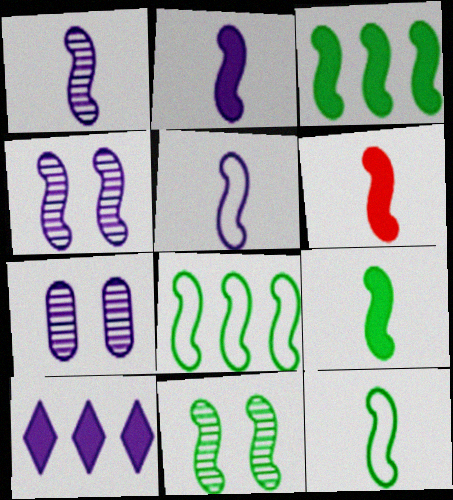[[1, 2, 5], 
[1, 6, 12], 
[2, 6, 9], 
[3, 11, 12], 
[4, 6, 8], 
[5, 7, 10], 
[8, 9, 11]]